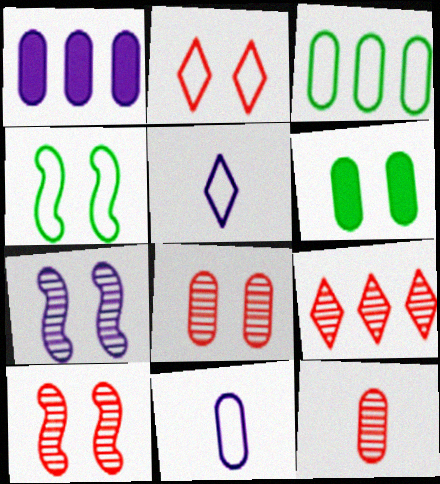[[1, 5, 7], 
[2, 6, 7], 
[9, 10, 12]]